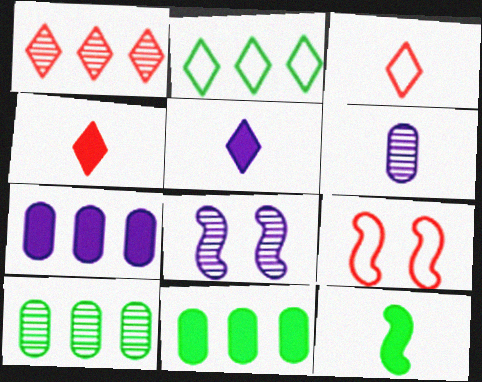[[3, 6, 12], 
[3, 8, 11], 
[5, 9, 10]]